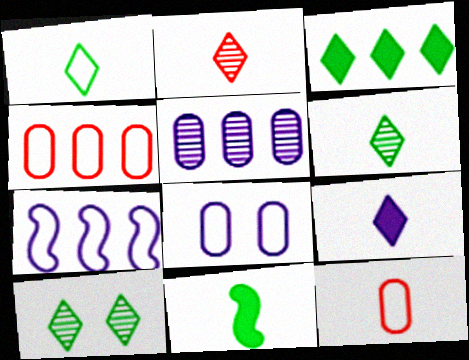[[1, 2, 9], 
[1, 3, 10]]